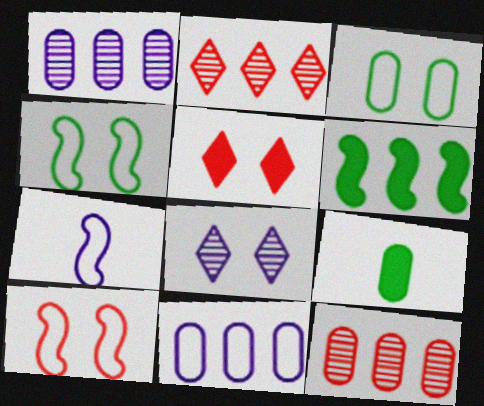[[2, 6, 11]]